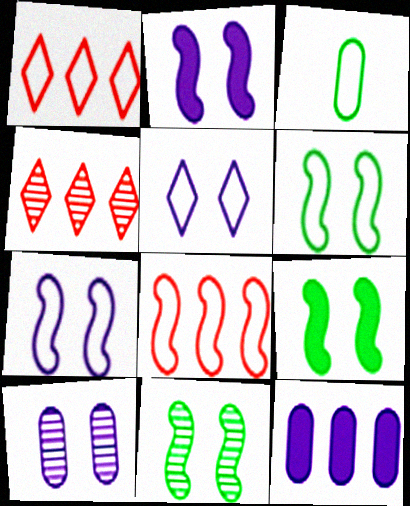[[1, 3, 7], 
[2, 3, 4], 
[2, 5, 10], 
[3, 5, 8], 
[6, 9, 11]]